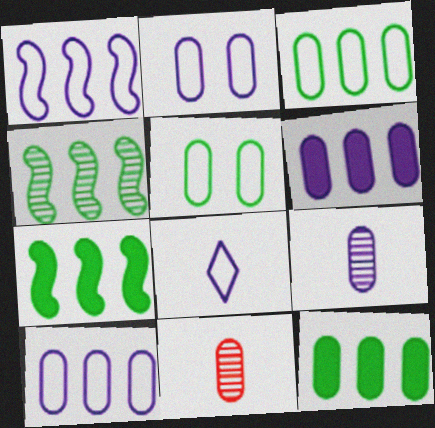[[1, 2, 8], 
[2, 6, 9], 
[2, 11, 12], 
[5, 6, 11]]